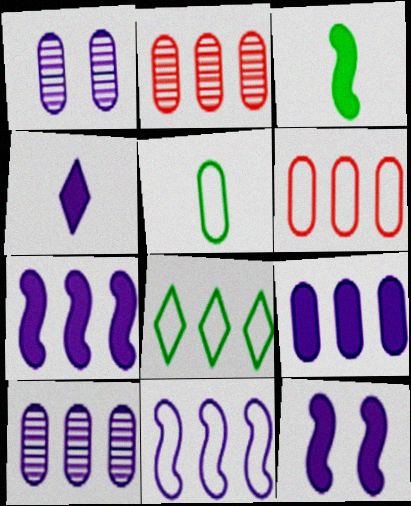[[1, 4, 11], 
[2, 7, 8], 
[4, 9, 12], 
[6, 8, 11]]